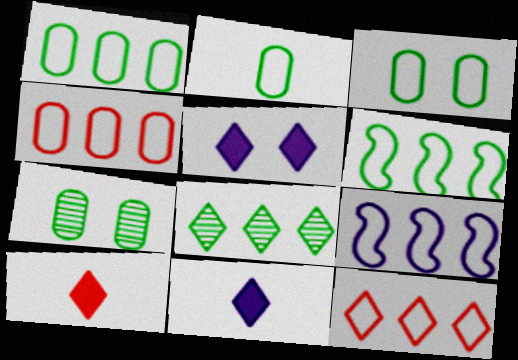[[1, 2, 3], 
[1, 9, 12], 
[7, 9, 10]]